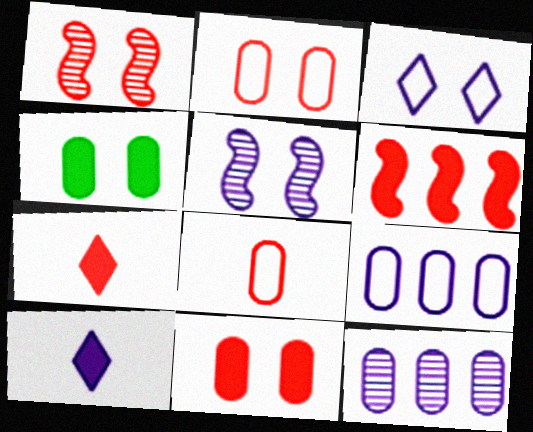[[1, 3, 4], 
[4, 6, 10], 
[4, 8, 12], 
[5, 9, 10], 
[6, 7, 11]]